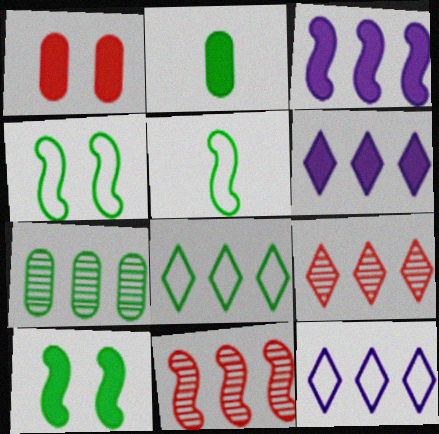[[6, 8, 9]]